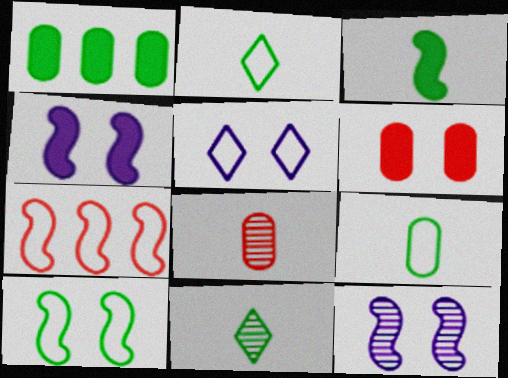[[1, 10, 11], 
[3, 7, 12], 
[3, 9, 11], 
[5, 7, 9]]